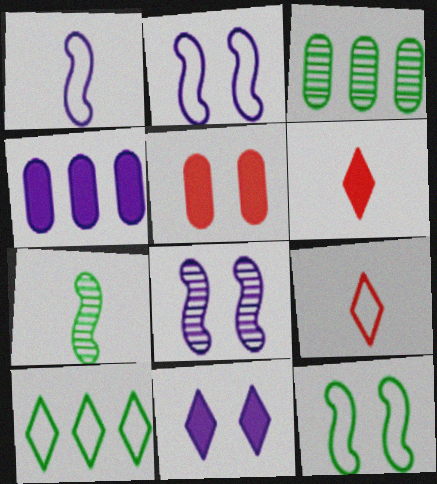[[2, 3, 6]]